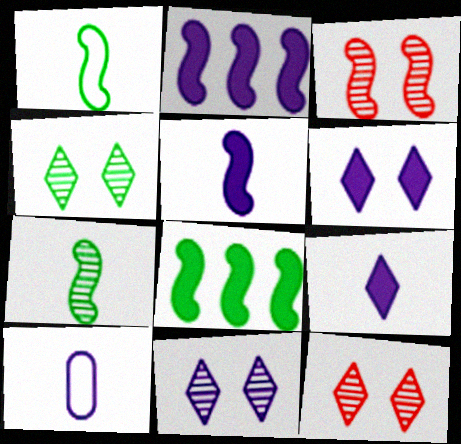[[1, 2, 3], 
[2, 10, 11], 
[4, 11, 12], 
[8, 10, 12]]